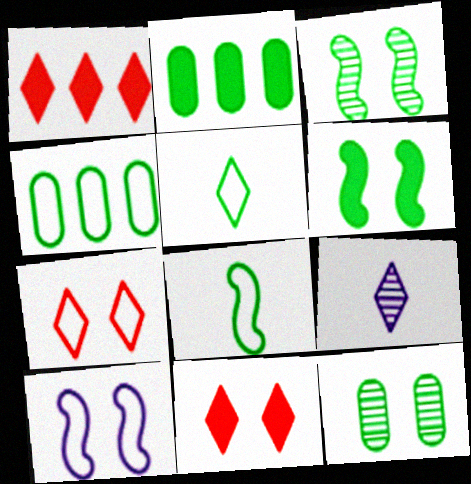[[2, 3, 5], 
[10, 11, 12]]